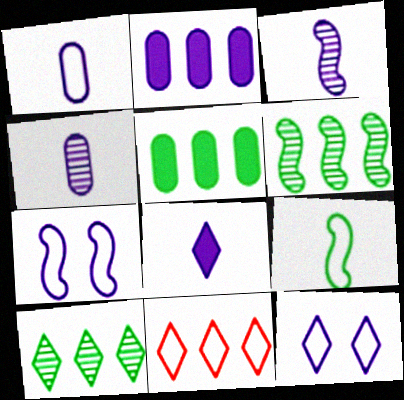[[1, 3, 8], 
[2, 3, 12], 
[2, 6, 11]]